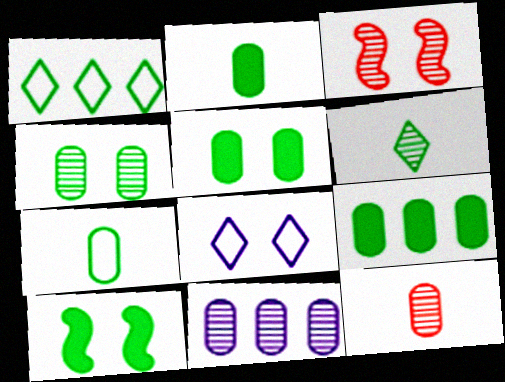[[2, 5, 9], 
[3, 5, 8], 
[3, 6, 11], 
[4, 7, 9], 
[4, 11, 12]]